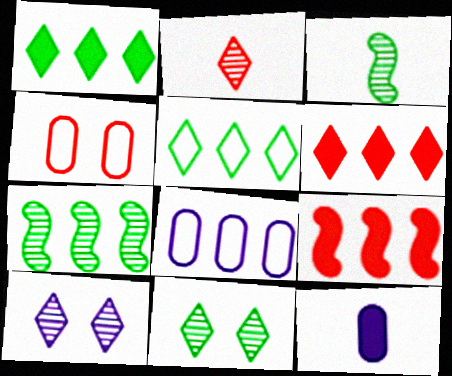[[2, 4, 9], 
[6, 7, 8]]